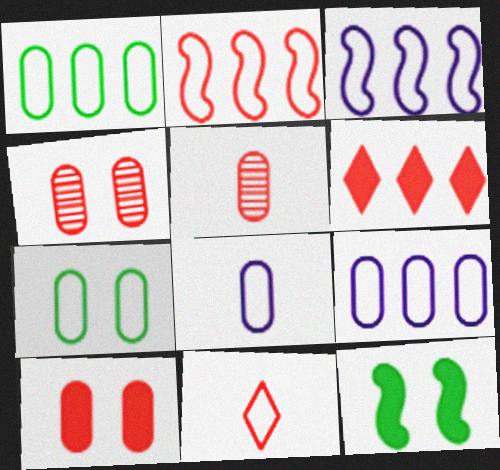[[3, 7, 11]]